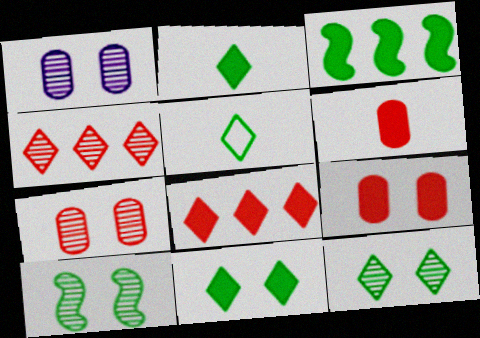[]